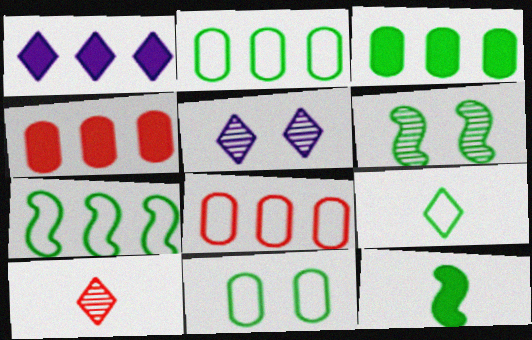[[3, 6, 9], 
[5, 8, 12], 
[6, 7, 12], 
[7, 9, 11]]